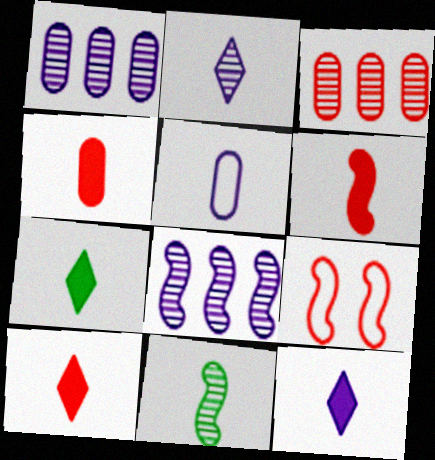[[1, 7, 9], 
[3, 9, 10], 
[4, 6, 10], 
[5, 10, 11], 
[7, 10, 12]]